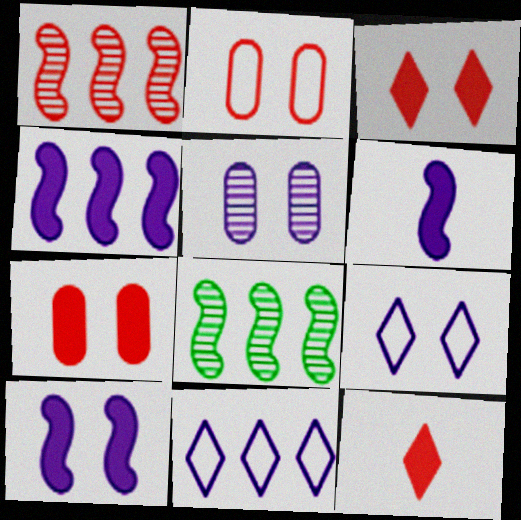[[1, 2, 12], 
[4, 6, 10], 
[5, 6, 11], 
[5, 9, 10]]